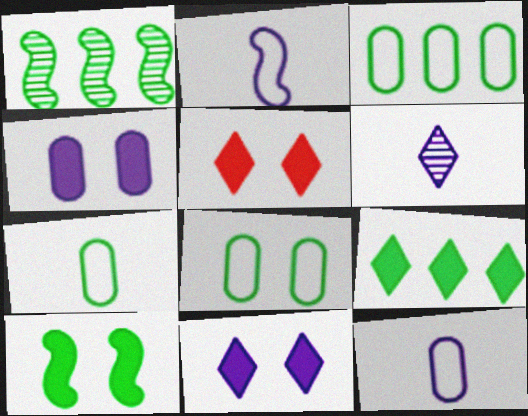[[1, 3, 9], 
[1, 5, 12], 
[3, 7, 8], 
[4, 5, 10]]